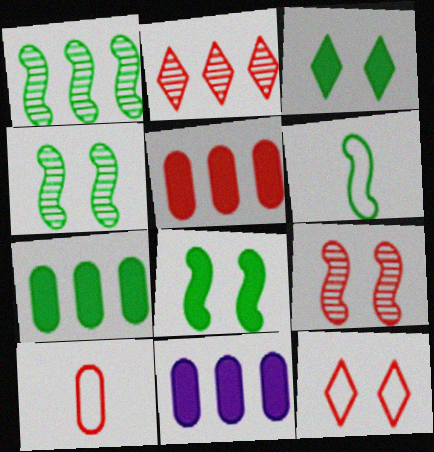[[1, 6, 8], 
[5, 7, 11]]